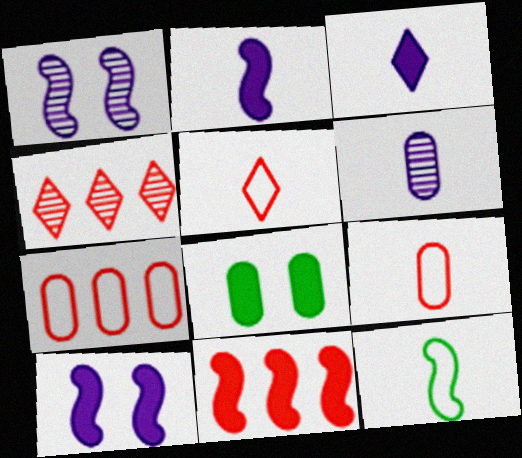[[1, 11, 12], 
[3, 8, 11], 
[4, 7, 11], 
[6, 7, 8]]